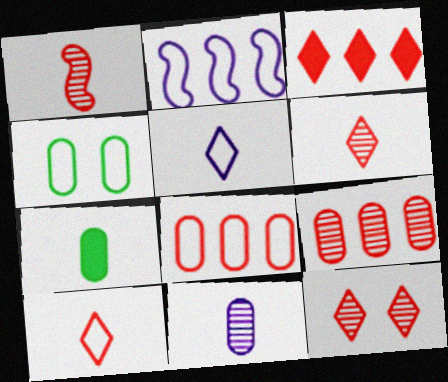[[1, 5, 7], 
[1, 9, 12], 
[2, 4, 10], 
[2, 7, 12], 
[3, 10, 12]]